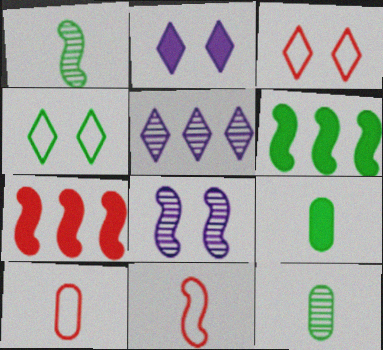[[2, 7, 9], 
[4, 6, 12], 
[6, 8, 11]]